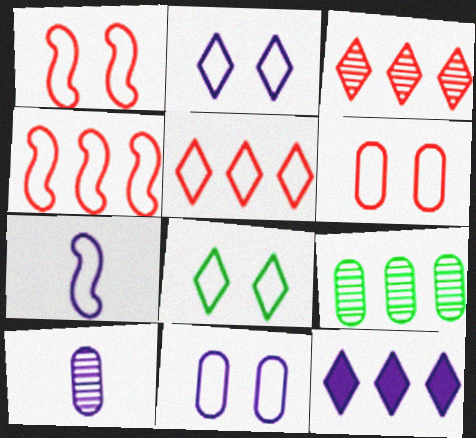[[1, 8, 11], 
[4, 9, 12]]